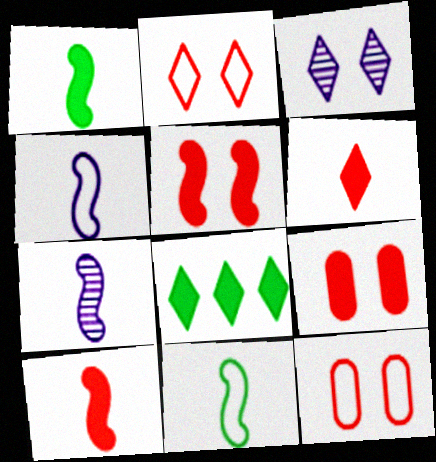[[7, 8, 12], 
[7, 10, 11]]